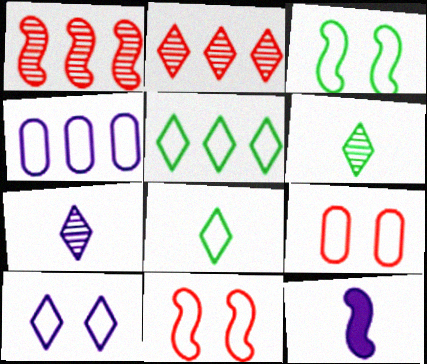[[1, 3, 12], 
[3, 9, 10], 
[4, 8, 11]]